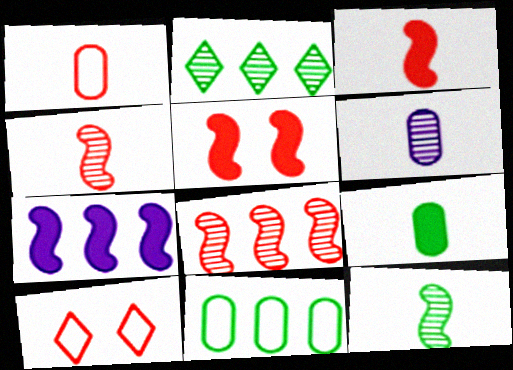[[1, 6, 9]]